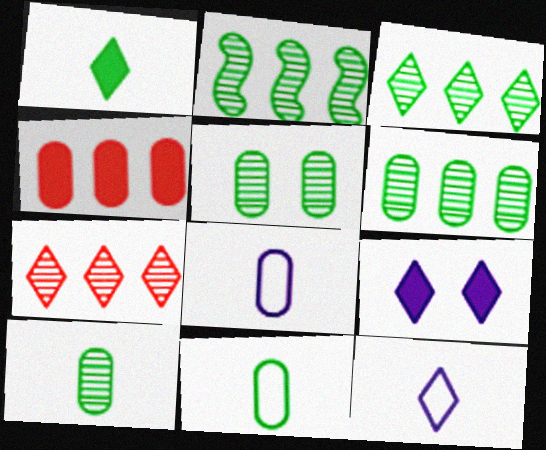[[2, 3, 6], 
[4, 5, 8], 
[5, 6, 10]]